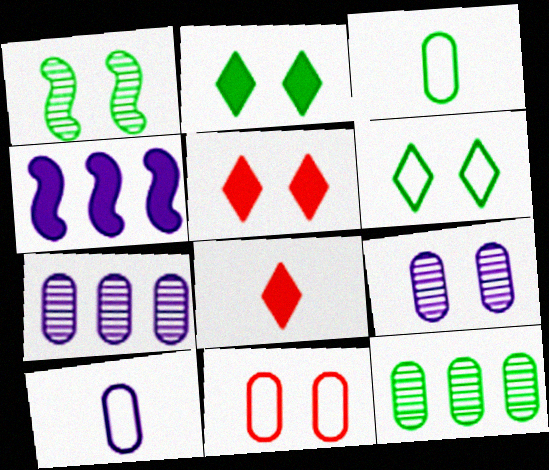[]